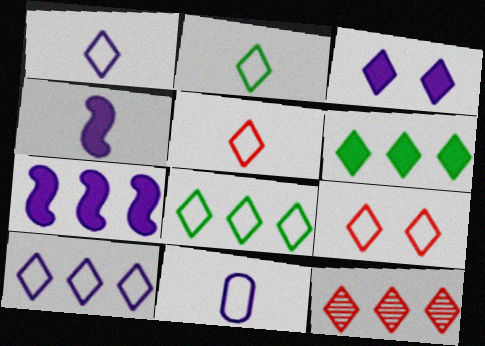[[1, 2, 5], 
[1, 8, 9], 
[2, 3, 12], 
[2, 9, 10], 
[6, 10, 12]]